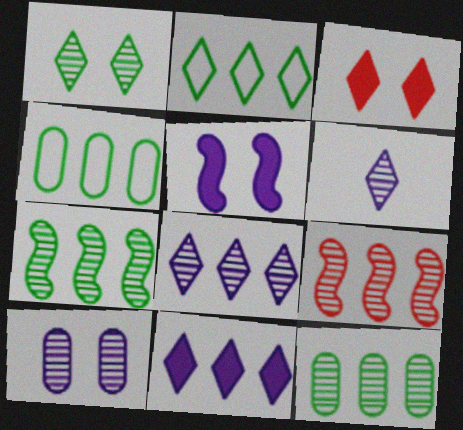[[2, 3, 6], 
[4, 9, 11], 
[8, 9, 12]]